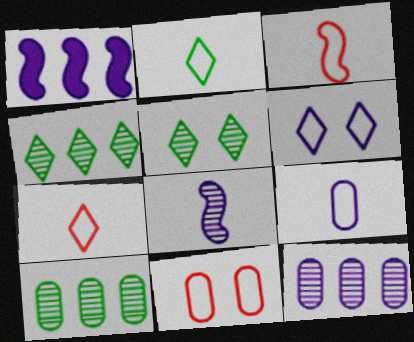[[2, 3, 9]]